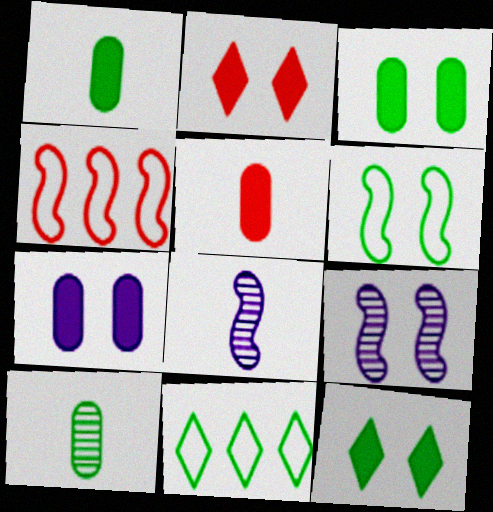[[5, 9, 11]]